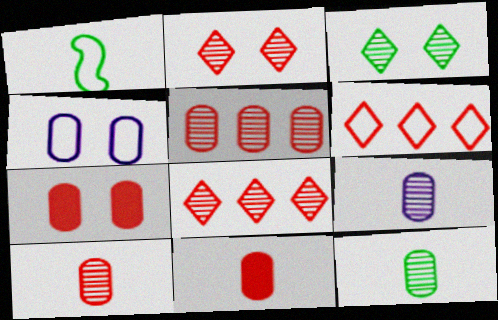[[1, 4, 6], 
[9, 10, 12]]